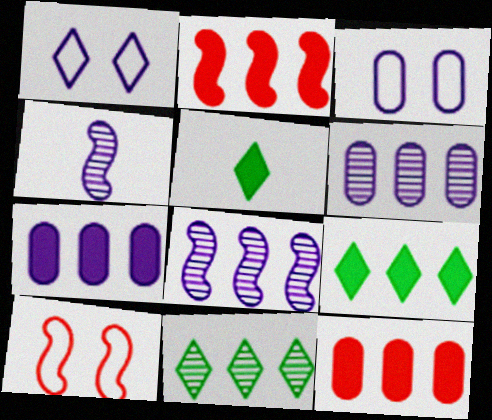[[1, 4, 7], 
[2, 7, 9], 
[5, 6, 10]]